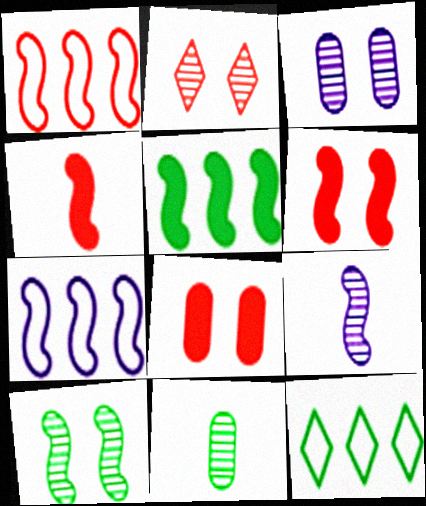[[2, 3, 10], 
[3, 4, 12], 
[4, 7, 10], 
[8, 9, 12]]